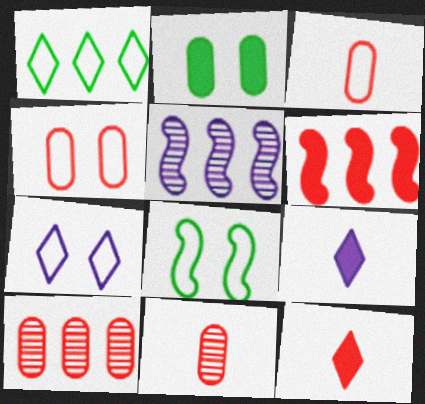[[2, 6, 9], 
[4, 7, 8], 
[8, 9, 10]]